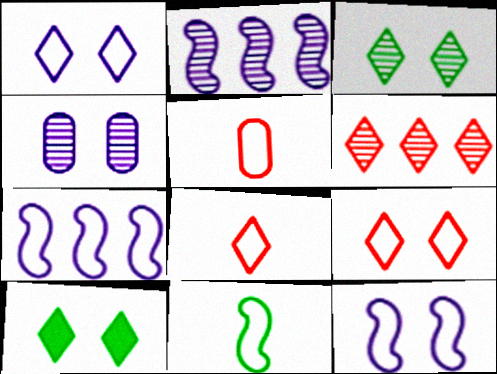[[2, 5, 10]]